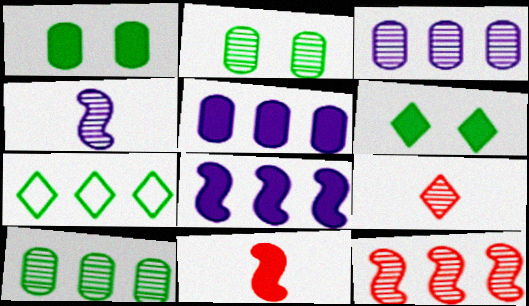[[5, 6, 11], 
[5, 7, 12]]